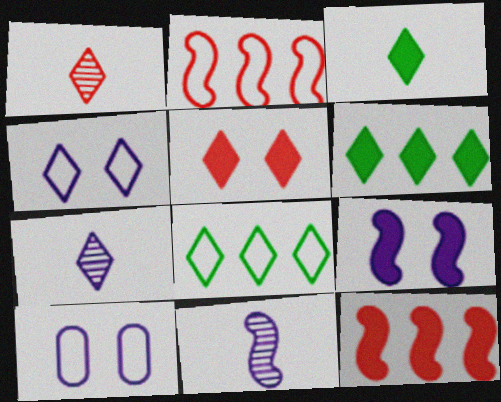[[1, 4, 6], 
[5, 7, 8]]